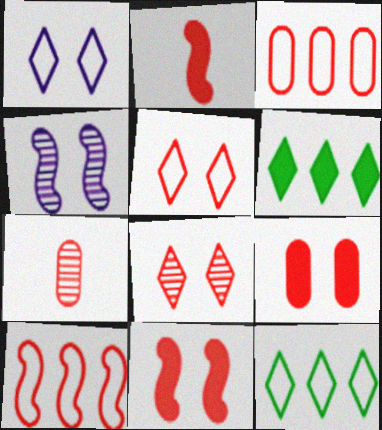[[2, 3, 8], 
[3, 7, 9]]